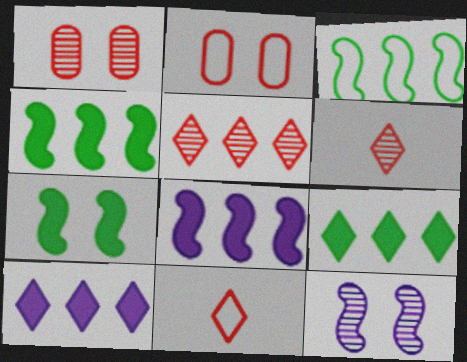[]